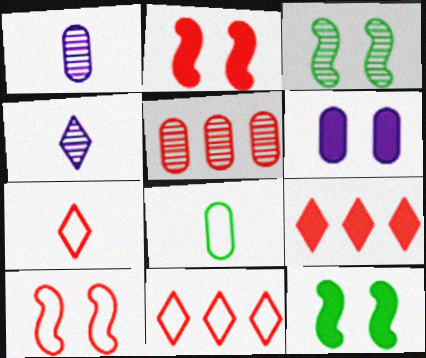[[1, 11, 12], 
[2, 5, 7], 
[3, 4, 5], 
[5, 6, 8]]